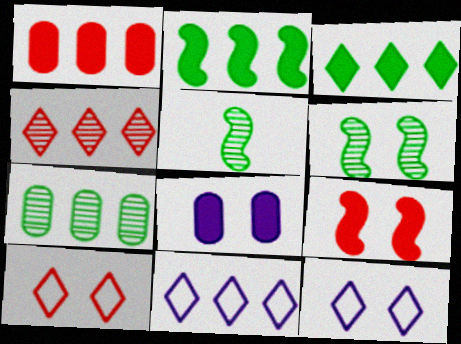[[1, 5, 12], 
[3, 4, 11], 
[6, 8, 10]]